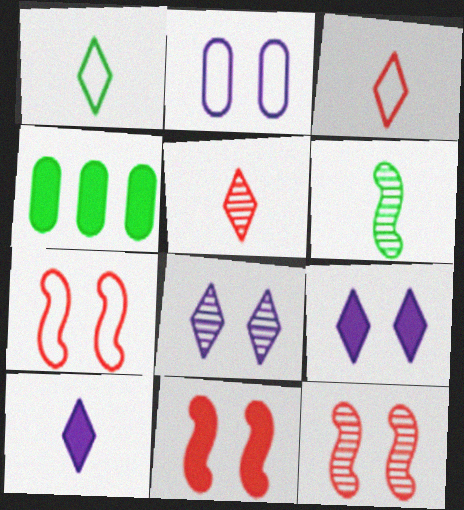[[1, 5, 10], 
[4, 10, 11], 
[7, 11, 12]]